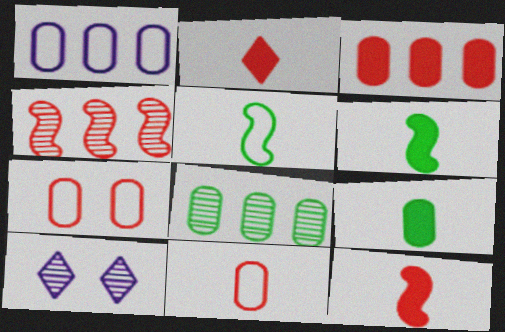[[1, 3, 8], 
[2, 4, 7], 
[3, 5, 10]]